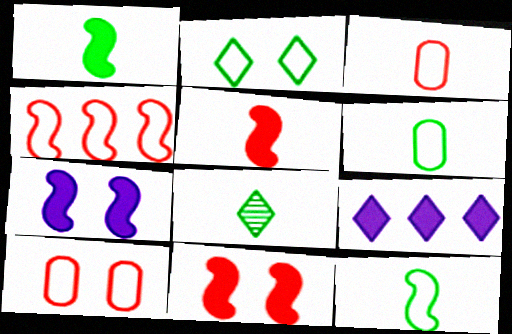[[1, 6, 8]]